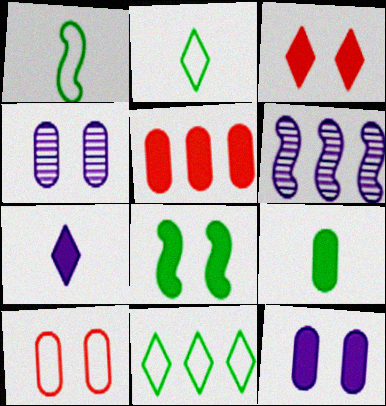[[3, 8, 12], 
[5, 6, 11], 
[5, 7, 8], 
[5, 9, 12]]